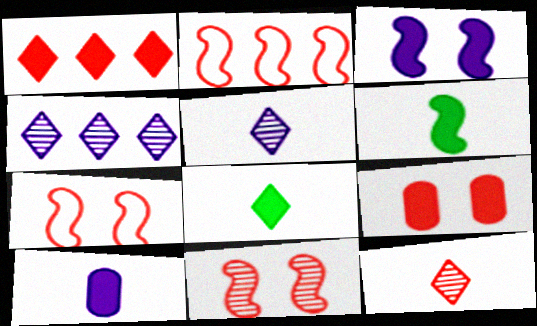[[2, 9, 12]]